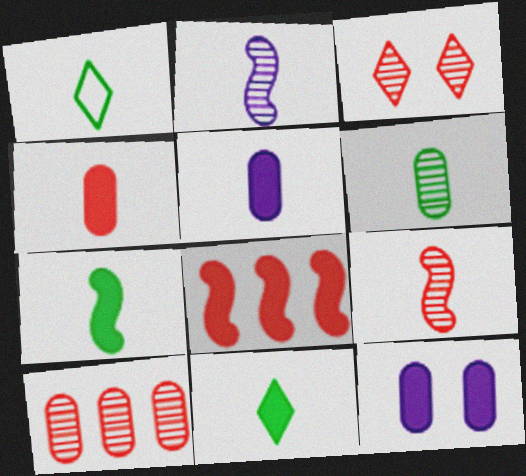[[1, 2, 4], 
[1, 5, 9], 
[1, 6, 7], 
[3, 9, 10], 
[8, 11, 12]]